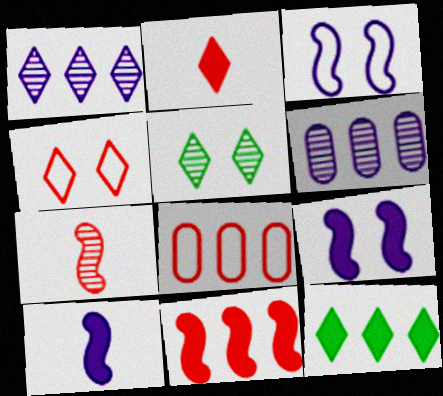[[5, 6, 7], 
[5, 8, 10]]